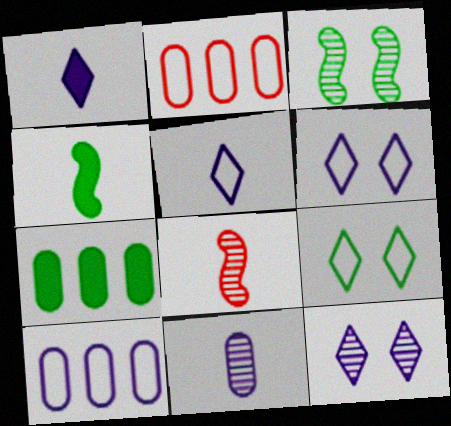[[1, 2, 3], 
[2, 4, 12], 
[6, 7, 8]]